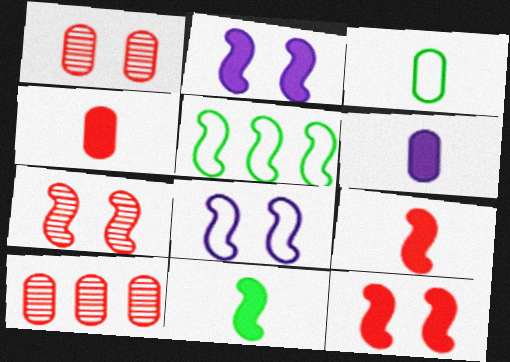[]